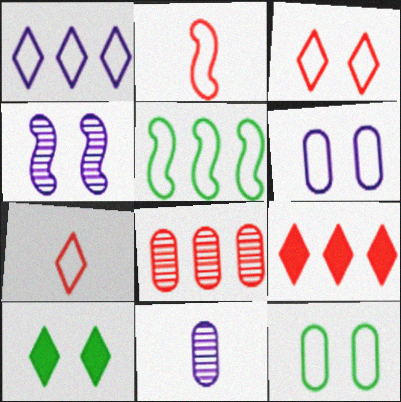[[1, 2, 12], 
[5, 6, 7]]